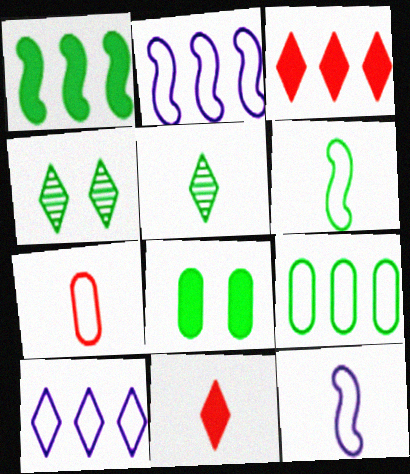[[4, 10, 11]]